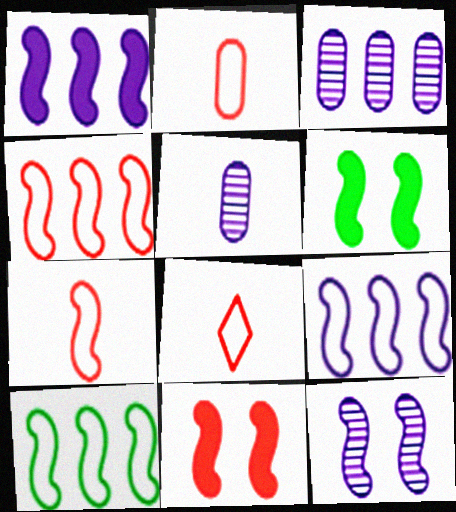[[2, 7, 8], 
[3, 6, 8], 
[4, 9, 10]]